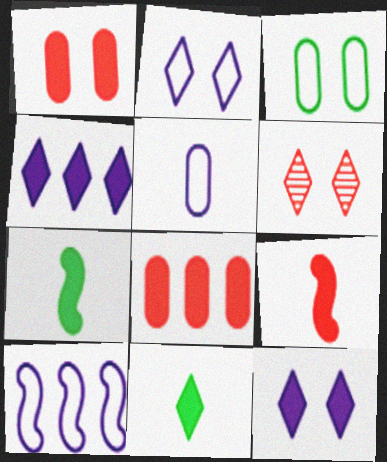[[1, 4, 7], 
[2, 5, 10], 
[7, 8, 12]]